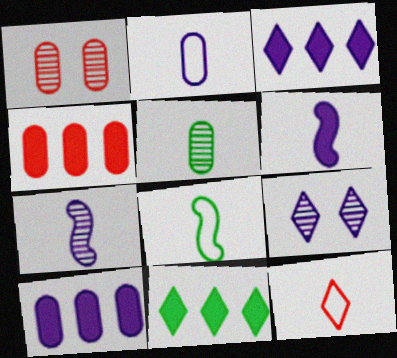[[1, 3, 8], 
[2, 8, 12], 
[4, 8, 9], 
[5, 6, 12], 
[9, 11, 12]]